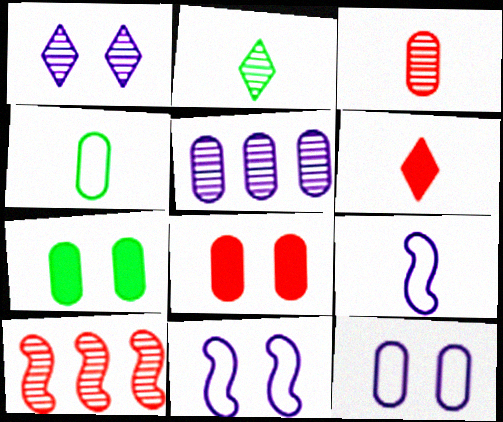[[4, 5, 8]]